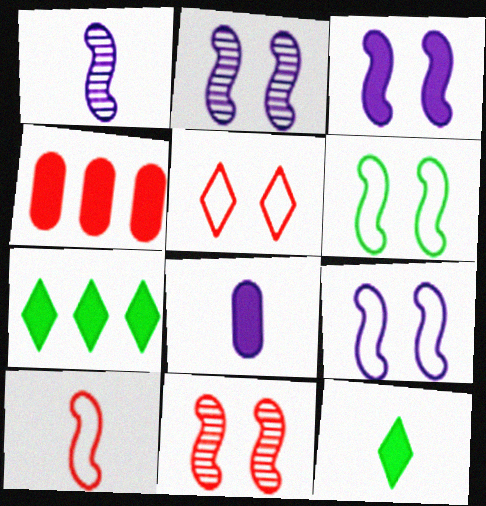[[2, 3, 9], 
[3, 4, 12], 
[3, 6, 11]]